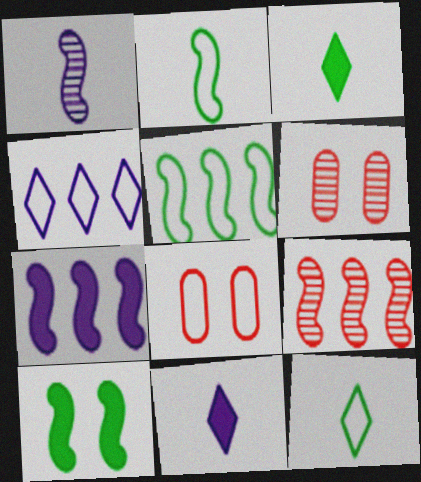[[2, 4, 8], 
[5, 6, 11], 
[5, 7, 9], 
[6, 7, 12]]